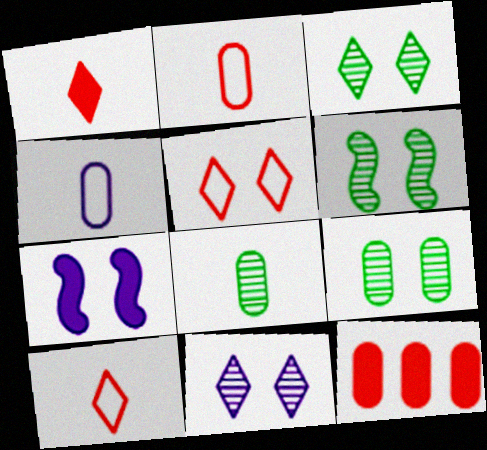[[3, 6, 9], 
[4, 9, 12], 
[5, 7, 9]]